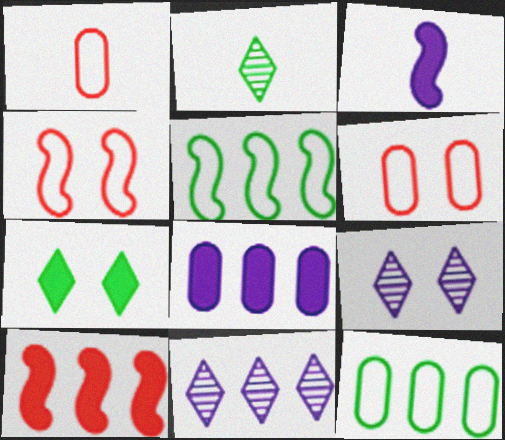[[1, 2, 3], 
[2, 4, 8], 
[10, 11, 12]]